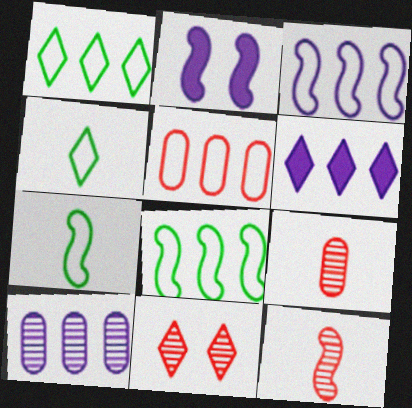[[1, 2, 9], 
[1, 3, 5], 
[2, 8, 12], 
[3, 6, 10], 
[4, 6, 11]]